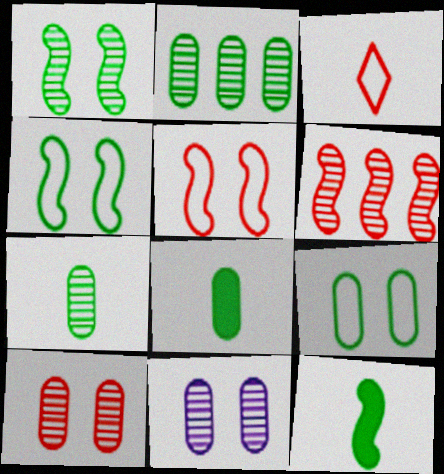[[2, 8, 9]]